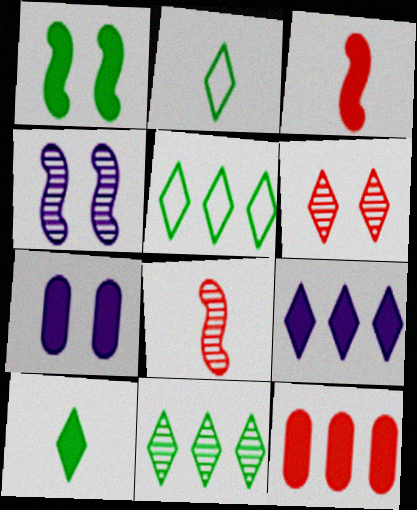[[2, 4, 12], 
[2, 6, 9], 
[5, 7, 8]]